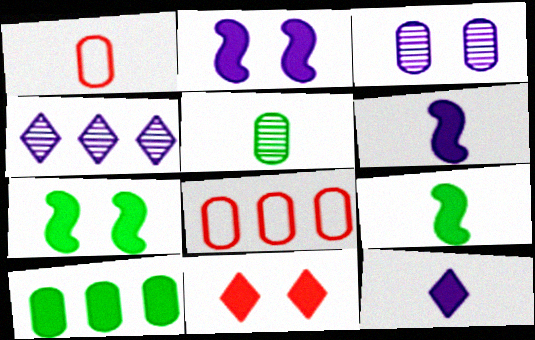[[1, 3, 10], 
[1, 4, 7], 
[6, 10, 11]]